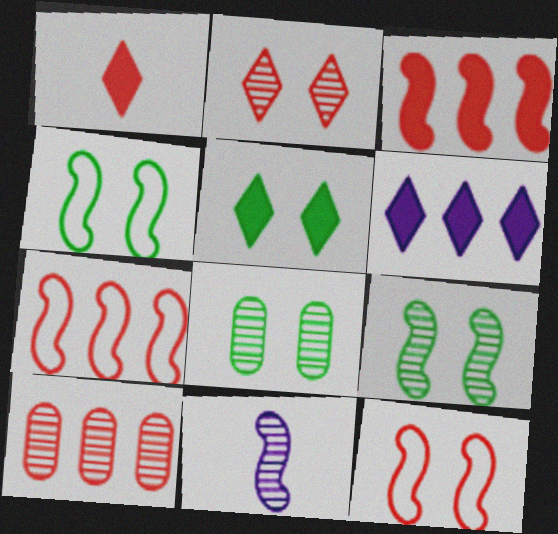[[1, 5, 6], 
[1, 10, 12], 
[3, 4, 11], 
[4, 5, 8]]